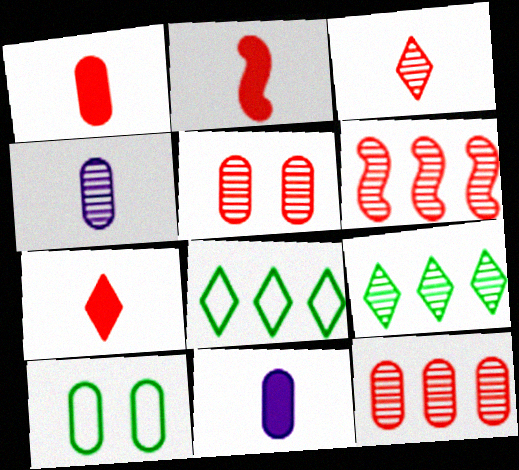[[1, 2, 7], 
[3, 5, 6], 
[10, 11, 12]]